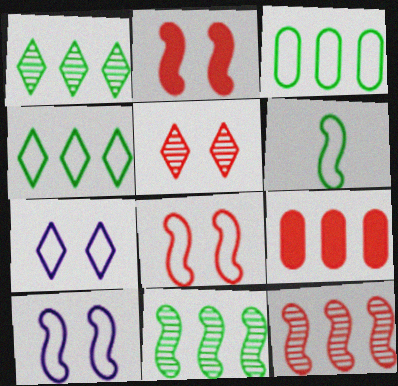[]